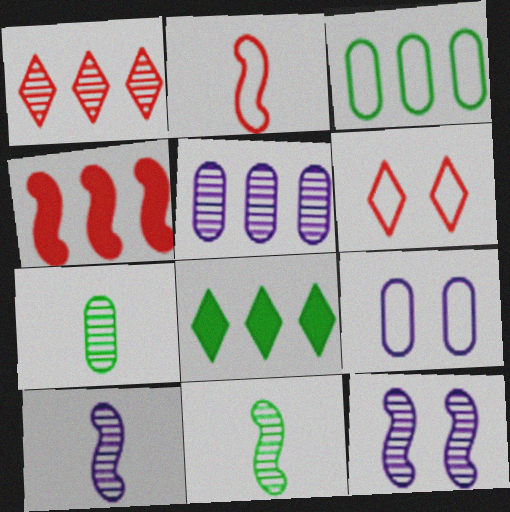[[1, 7, 12]]